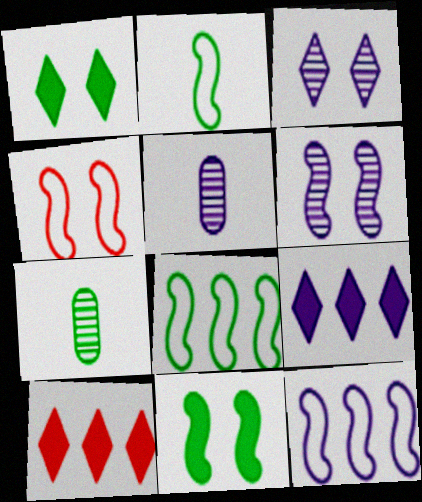[[1, 7, 8], 
[2, 4, 12], 
[4, 6, 11], 
[4, 7, 9]]